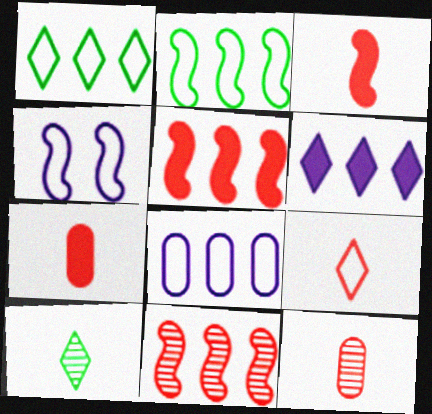[[3, 9, 12]]